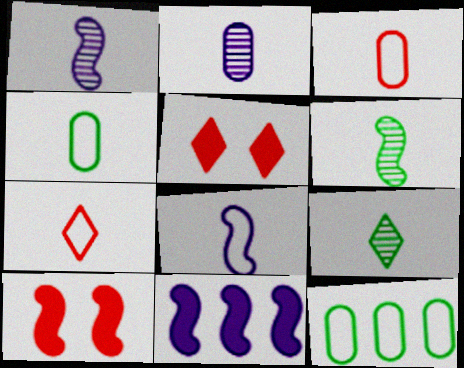[[1, 5, 12], 
[4, 7, 8]]